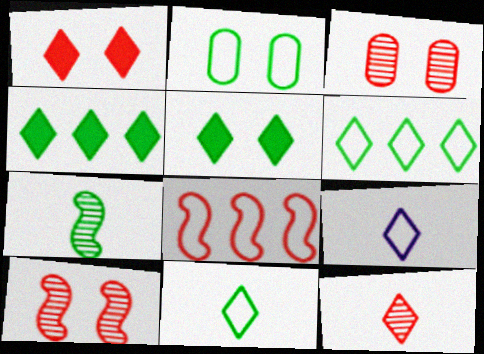[[2, 4, 7], 
[2, 8, 9]]